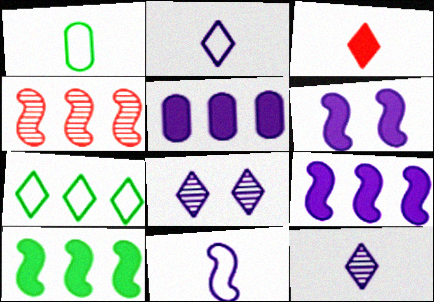[[3, 7, 8], 
[4, 5, 7], 
[5, 8, 11]]